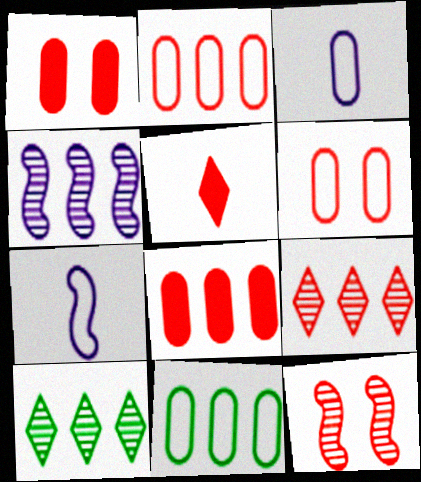[[1, 7, 10], 
[2, 5, 12], 
[3, 6, 11]]